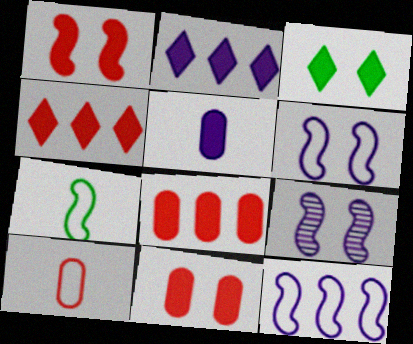[]